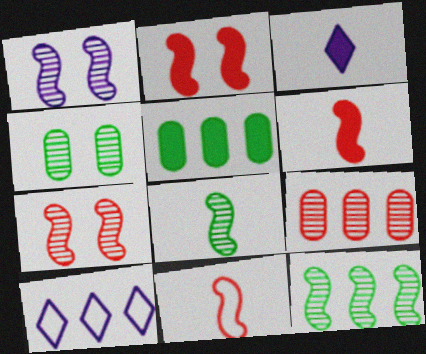[[2, 3, 5], 
[4, 6, 10]]